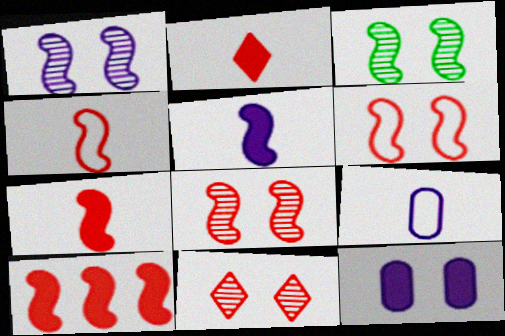[[1, 3, 8], 
[4, 8, 10]]